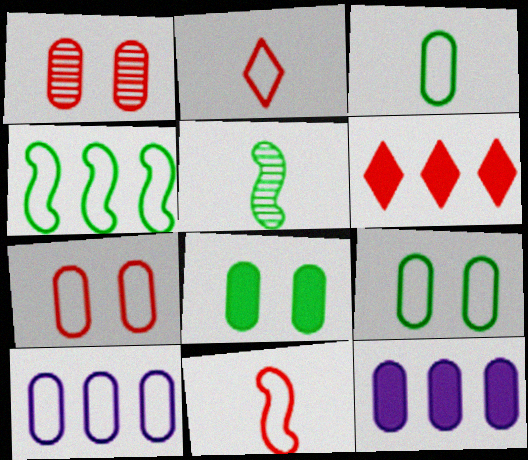[[1, 3, 12], 
[1, 6, 11], 
[3, 7, 10]]